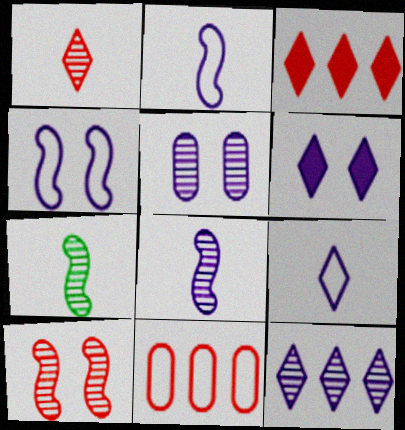[[4, 5, 6], 
[5, 8, 12], 
[6, 7, 11], 
[6, 9, 12]]